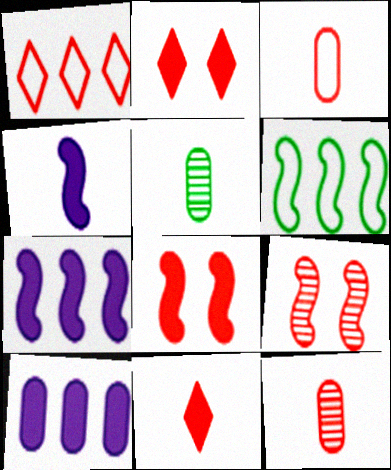[[1, 8, 12], 
[4, 6, 9]]